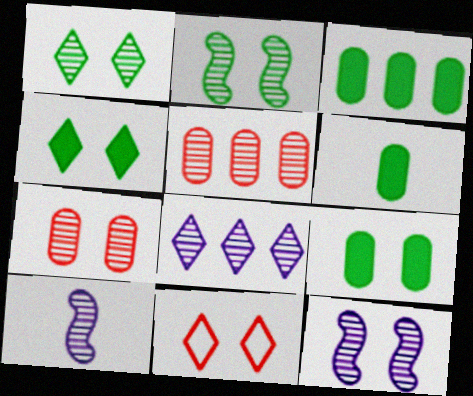[[1, 5, 10], 
[1, 7, 12], 
[3, 6, 9], 
[3, 10, 11], 
[9, 11, 12]]